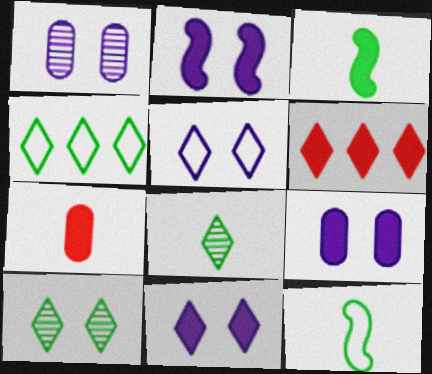[[1, 2, 5], 
[1, 6, 12], 
[2, 9, 11], 
[3, 6, 9], 
[5, 6, 8]]